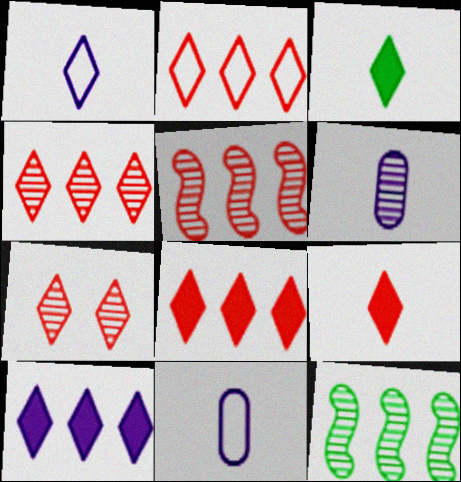[[2, 4, 8], 
[2, 7, 9], 
[6, 7, 12]]